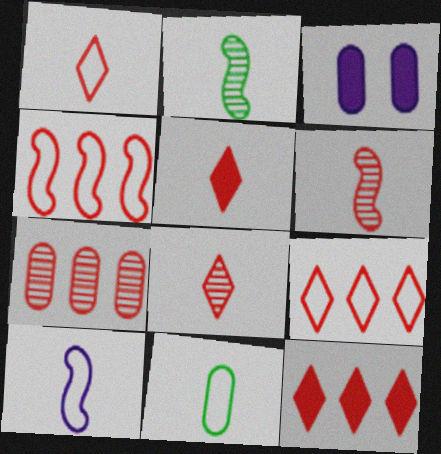[[1, 5, 8], 
[1, 10, 11], 
[2, 3, 9], 
[3, 7, 11], 
[4, 7, 12]]